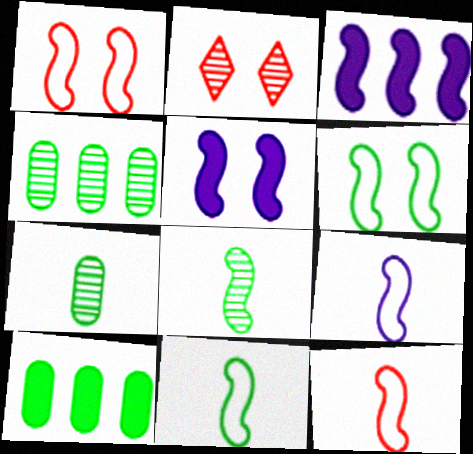[[1, 3, 8], 
[2, 9, 10], 
[9, 11, 12]]